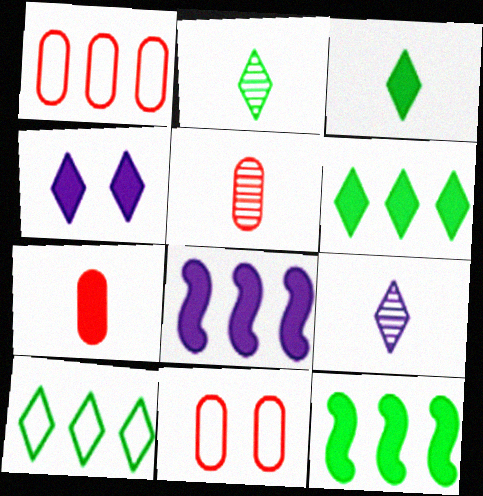[[2, 8, 11], 
[4, 7, 12], 
[9, 11, 12]]